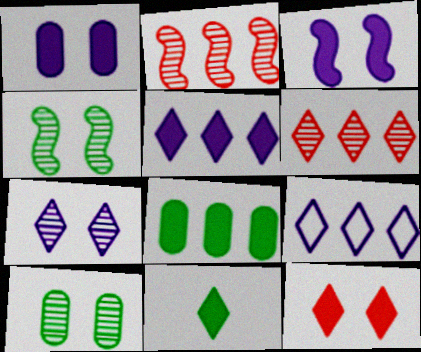[[2, 8, 9], 
[5, 11, 12]]